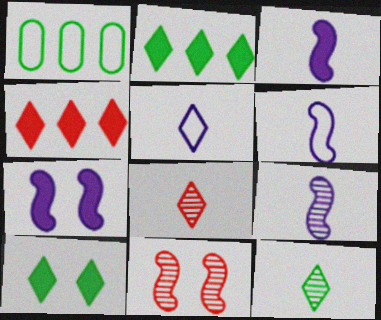[[1, 7, 8], 
[3, 6, 9]]